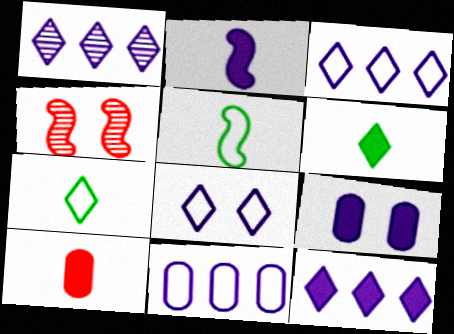[[1, 3, 12], 
[2, 6, 10], 
[2, 9, 12], 
[4, 6, 11]]